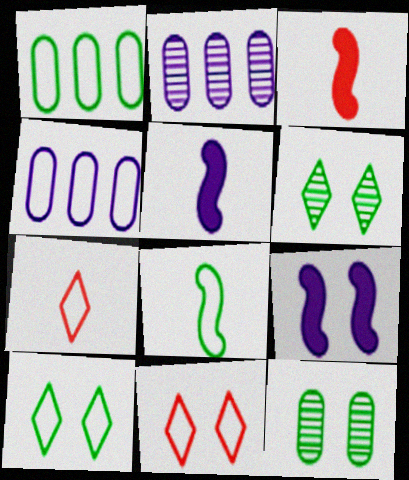[[1, 8, 10], 
[2, 3, 10], 
[3, 4, 6], 
[4, 8, 11], 
[9, 11, 12]]